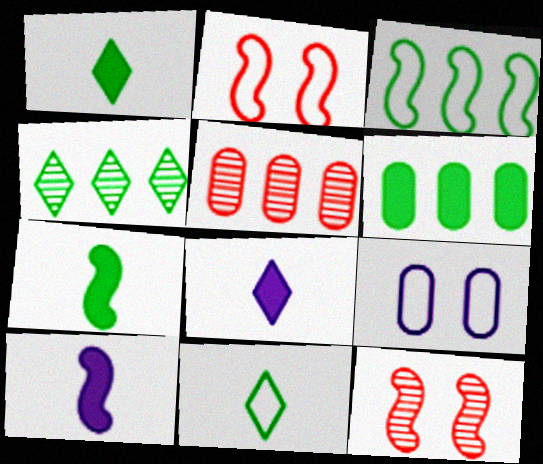[[3, 4, 6], 
[3, 10, 12]]